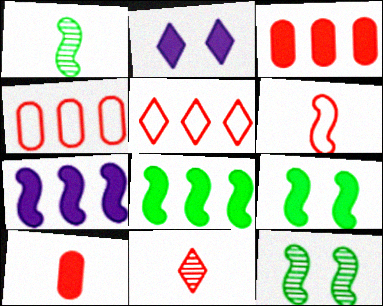[[1, 2, 4], 
[2, 8, 10], 
[6, 7, 12], 
[6, 10, 11]]